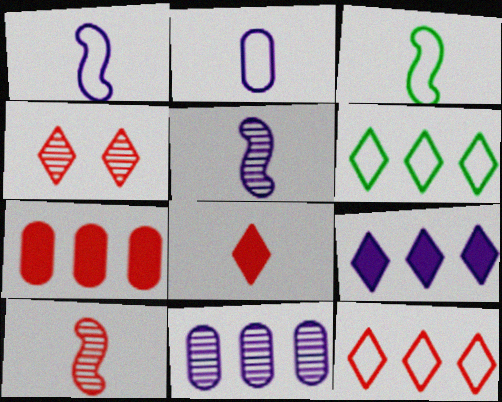[[4, 8, 12]]